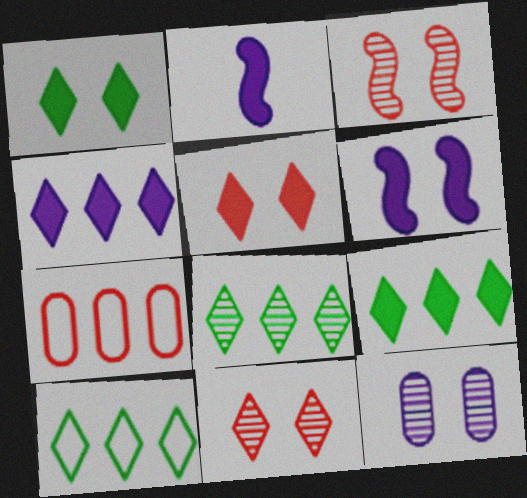[[8, 9, 10]]